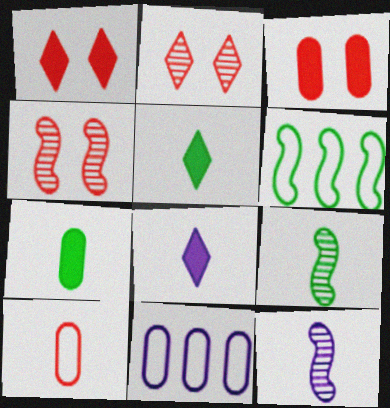[[1, 9, 11], 
[4, 5, 11], 
[5, 10, 12], 
[8, 9, 10]]